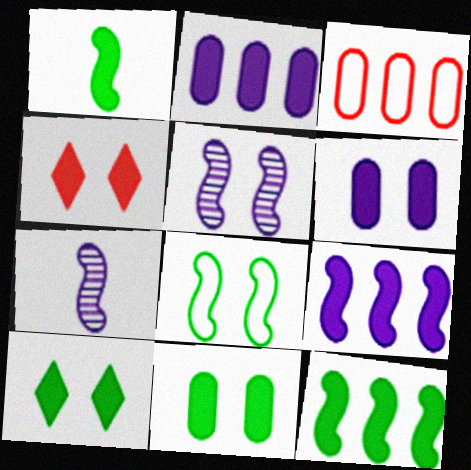[[1, 2, 4], 
[3, 7, 10]]